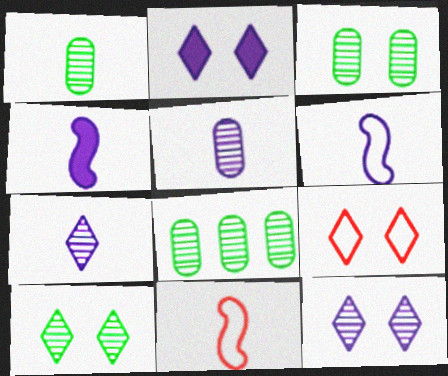[[1, 3, 8], 
[2, 8, 11], 
[2, 9, 10], 
[4, 8, 9]]